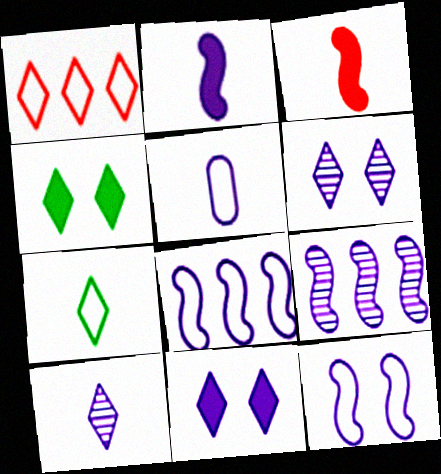[[1, 4, 10], 
[2, 5, 10], 
[2, 9, 12], 
[5, 9, 11]]